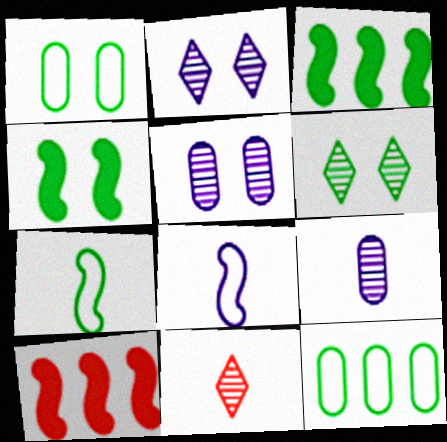[[1, 4, 6]]